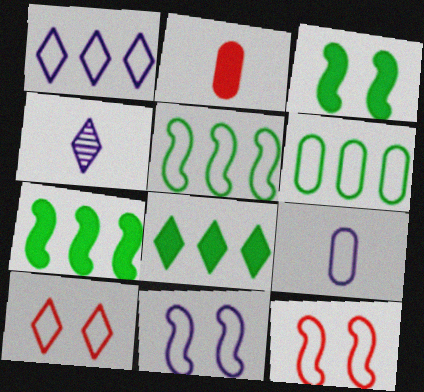[[1, 9, 11], 
[4, 8, 10], 
[5, 9, 10]]